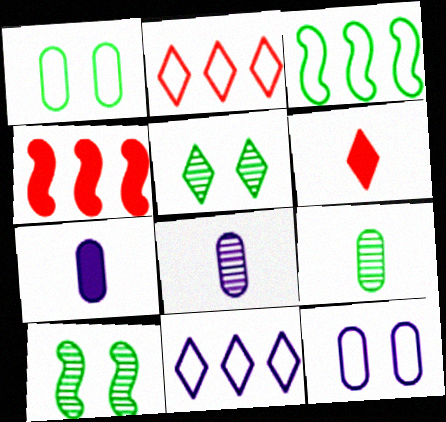[[2, 7, 10], 
[5, 6, 11]]